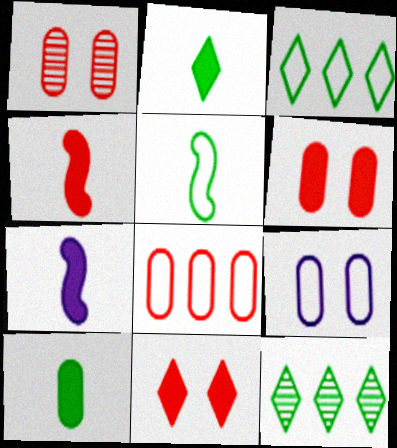[[1, 3, 7], 
[4, 9, 12]]